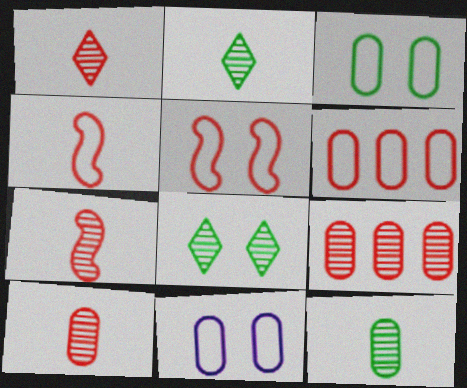[[1, 7, 10]]